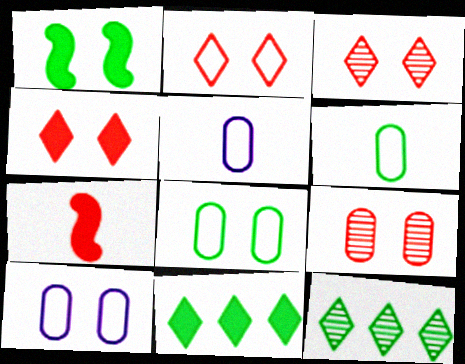[[1, 3, 10], 
[1, 6, 12], 
[2, 3, 4], 
[7, 10, 12]]